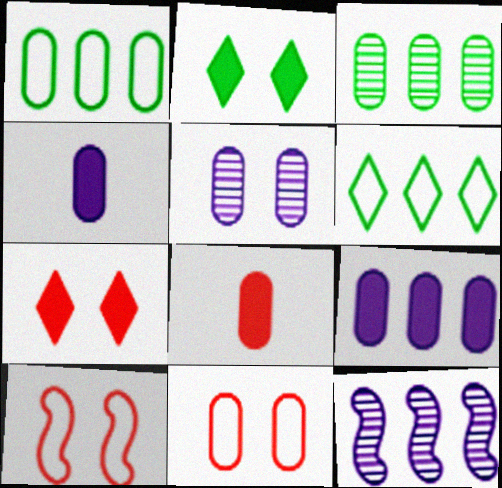[[1, 5, 8], 
[2, 5, 10], 
[3, 4, 11]]